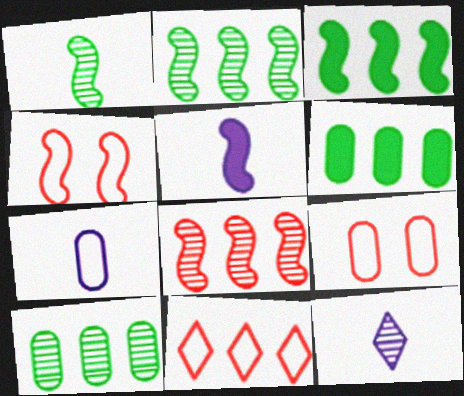[[2, 4, 5], 
[3, 9, 12], 
[4, 6, 12], 
[5, 7, 12]]